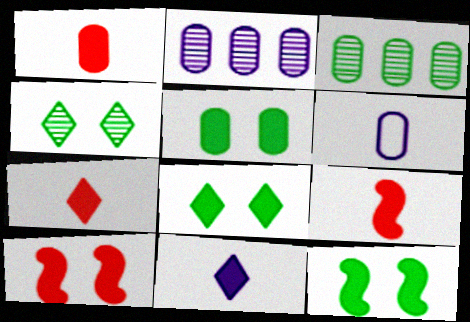[[1, 7, 9], 
[5, 8, 12]]